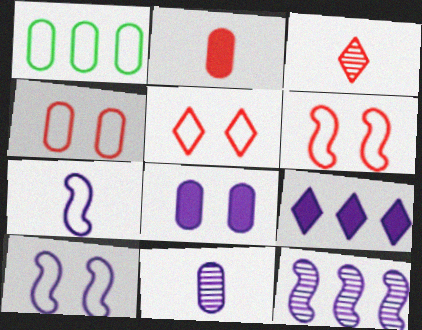[[1, 5, 7], 
[4, 5, 6], 
[9, 10, 11]]